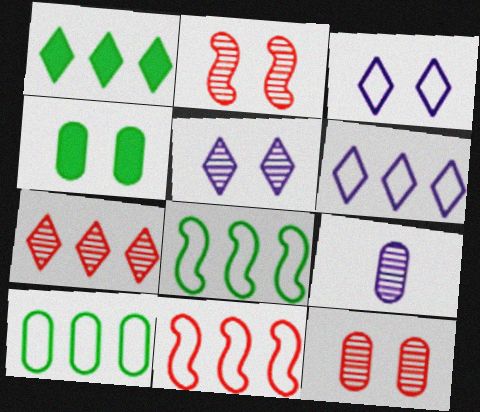[[1, 6, 7], 
[2, 3, 4], 
[6, 10, 11]]